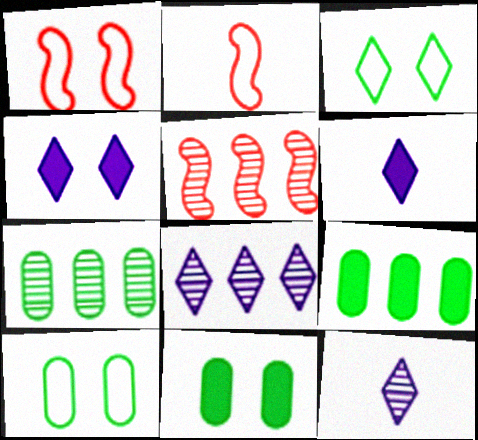[[1, 6, 7], 
[1, 9, 12], 
[2, 4, 7], 
[2, 8, 11], 
[5, 6, 10], 
[5, 7, 8]]